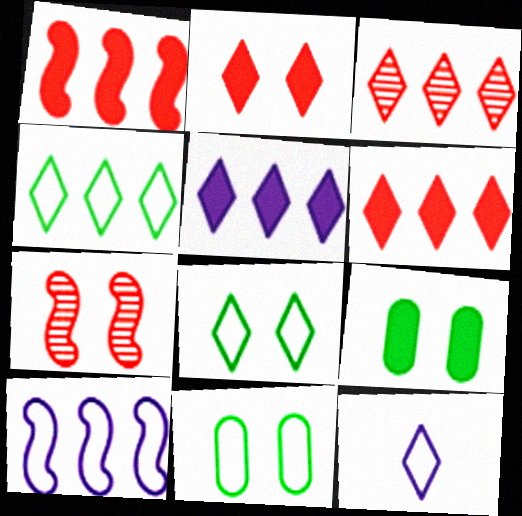[[3, 4, 5]]